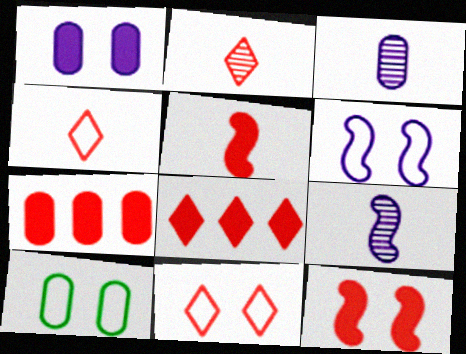[[2, 8, 11], 
[3, 7, 10], 
[6, 10, 11], 
[8, 9, 10]]